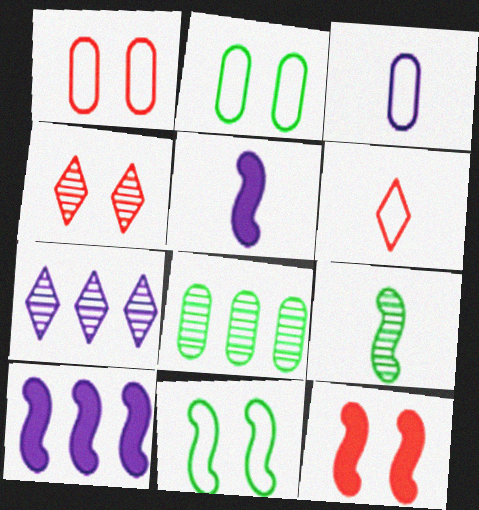[[1, 4, 12]]